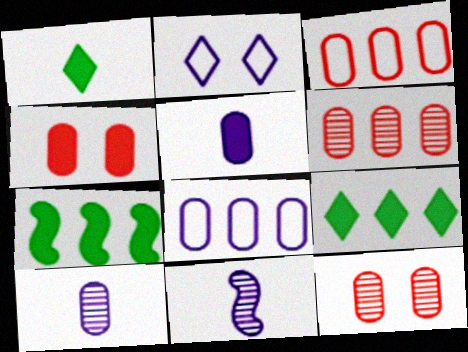[]